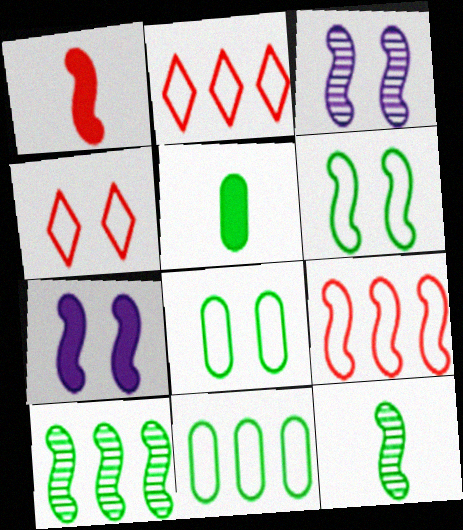[[2, 3, 5], 
[7, 9, 12]]